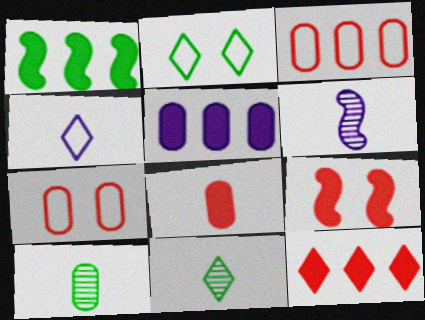[[1, 2, 10], 
[1, 5, 12], 
[5, 7, 10], 
[8, 9, 12]]